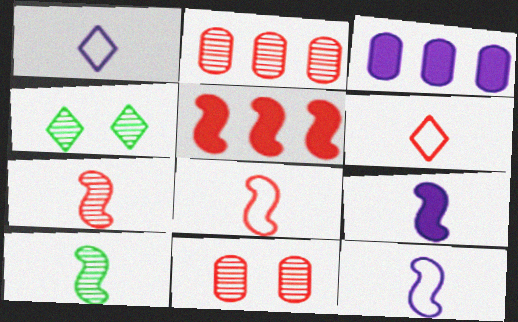[[3, 4, 8], 
[5, 6, 11], 
[8, 9, 10]]